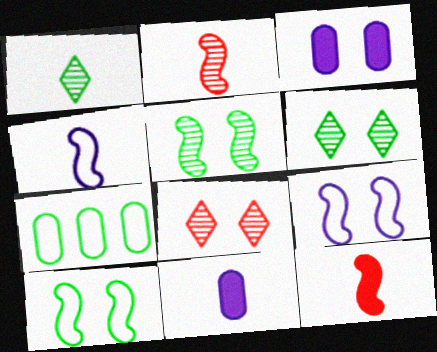[[3, 8, 10]]